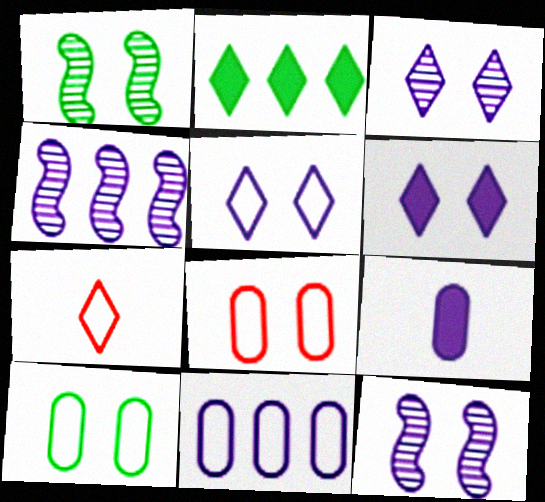[[1, 6, 8], 
[2, 3, 7], 
[3, 5, 6], 
[4, 5, 9]]